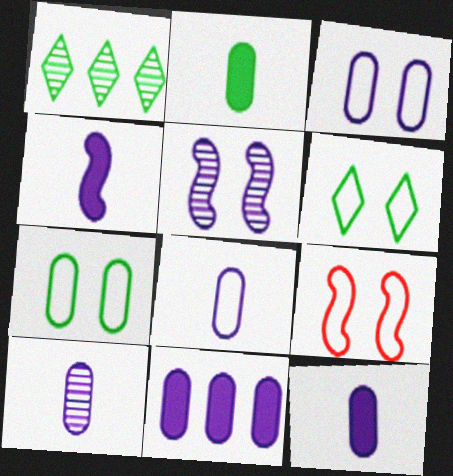[[1, 9, 12], 
[3, 6, 9], 
[3, 10, 11], 
[8, 10, 12]]